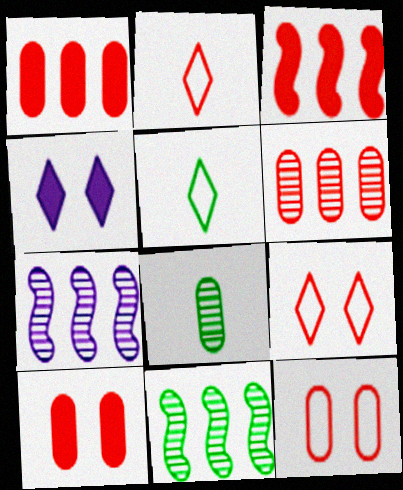[[5, 7, 10]]